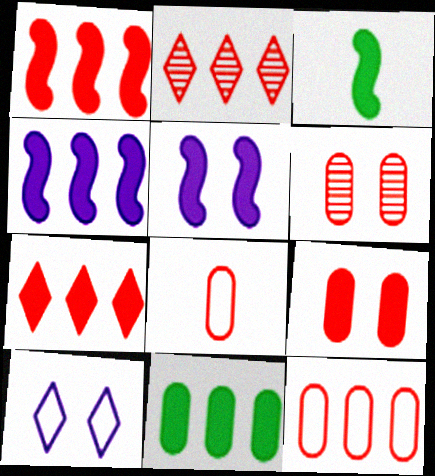[[1, 2, 12], 
[1, 3, 5], 
[4, 7, 11]]